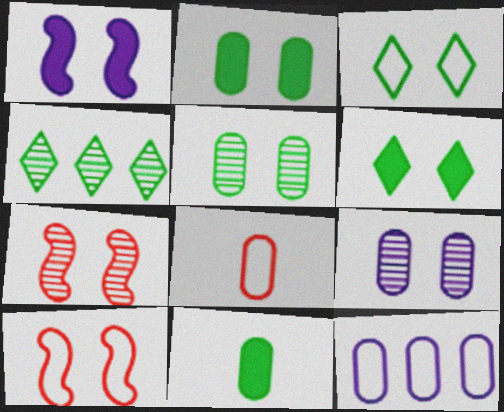[[1, 4, 8], 
[6, 9, 10]]